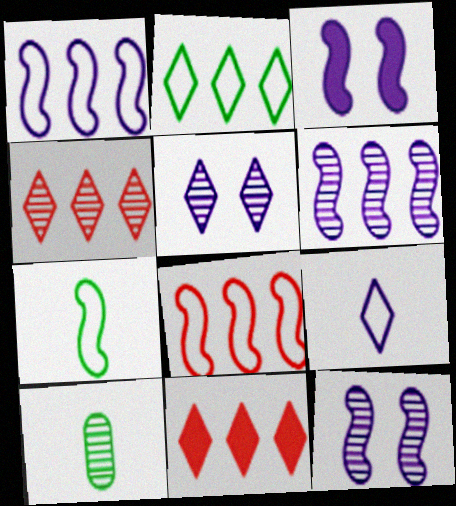[[4, 10, 12]]